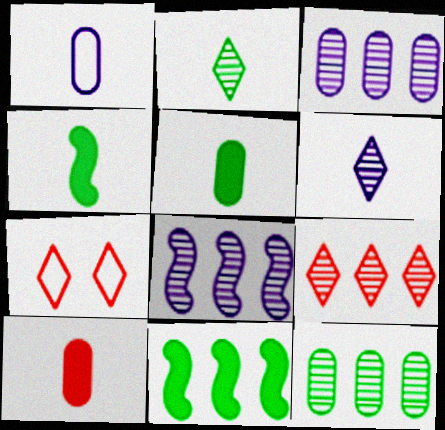[[3, 4, 7], 
[5, 7, 8], 
[8, 9, 12]]